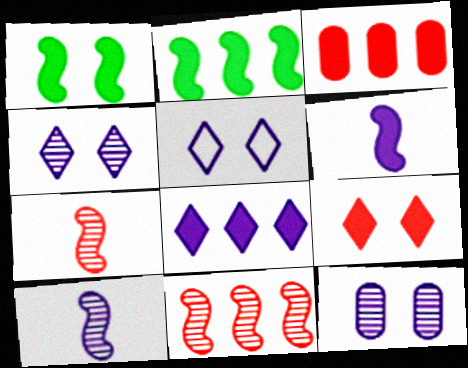[[2, 3, 8]]